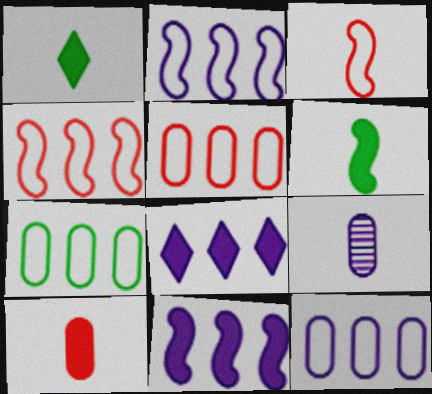[[1, 3, 9], 
[5, 7, 12]]